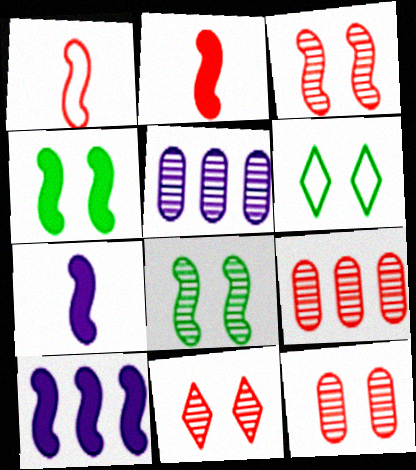[[1, 8, 10], 
[2, 4, 10], 
[2, 5, 6], 
[3, 11, 12], 
[6, 7, 9]]